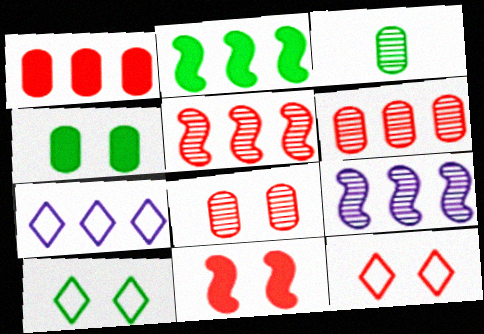[[2, 3, 10], 
[2, 6, 7], 
[3, 7, 11], 
[8, 11, 12]]